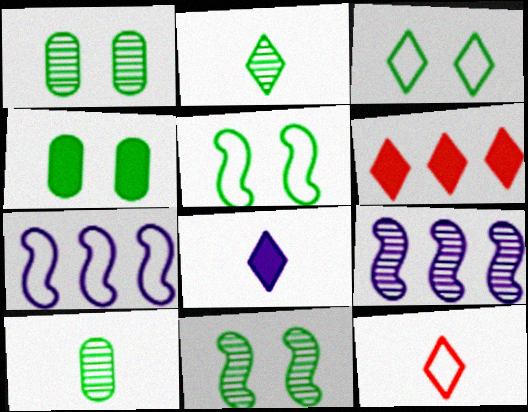[[2, 8, 12], 
[3, 4, 11], 
[4, 9, 12]]